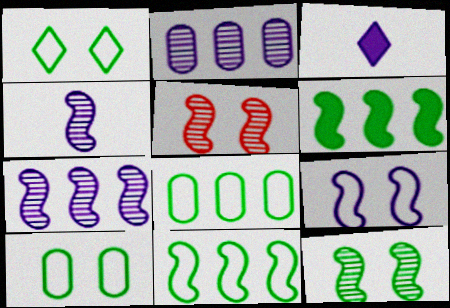[[2, 3, 9], 
[3, 5, 8]]